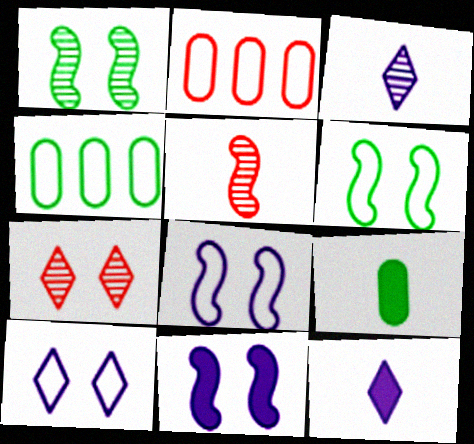[[1, 2, 12]]